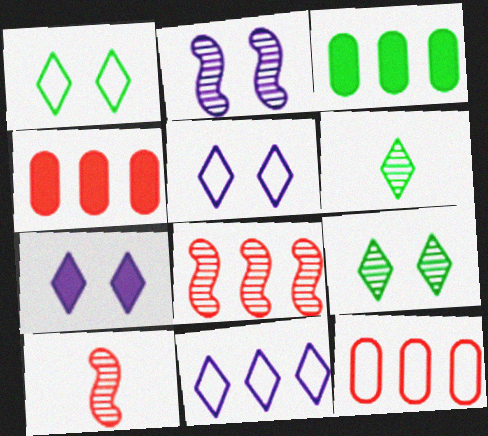[[3, 5, 10], 
[3, 8, 11]]